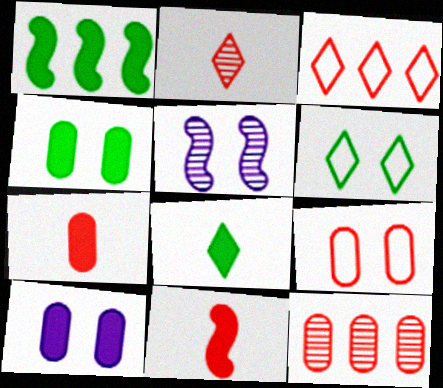[[1, 4, 8], 
[7, 9, 12]]